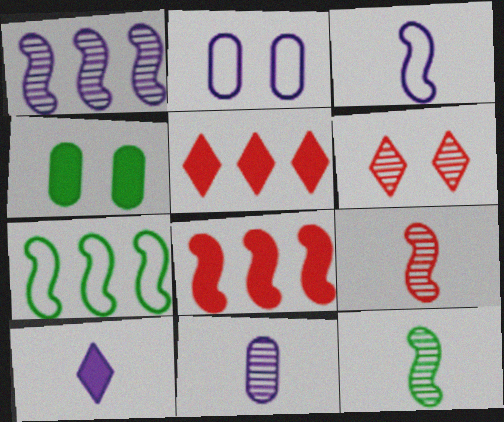[[1, 2, 10], 
[1, 7, 8], 
[2, 5, 12], 
[3, 10, 11], 
[4, 8, 10]]